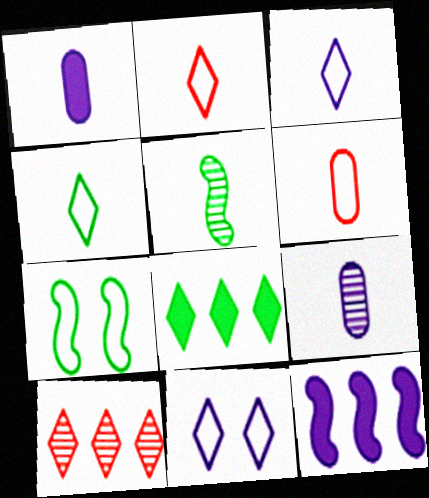[[1, 2, 5], 
[1, 7, 10], 
[2, 3, 4], 
[9, 11, 12]]